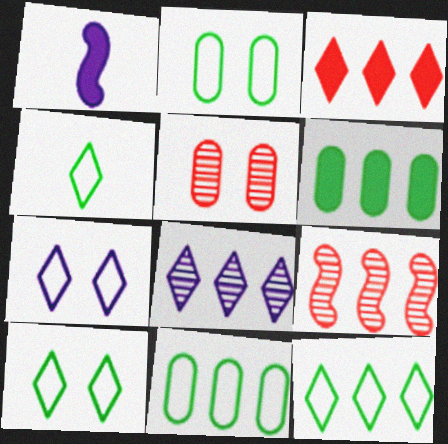[[1, 5, 12], 
[3, 8, 12], 
[4, 10, 12]]